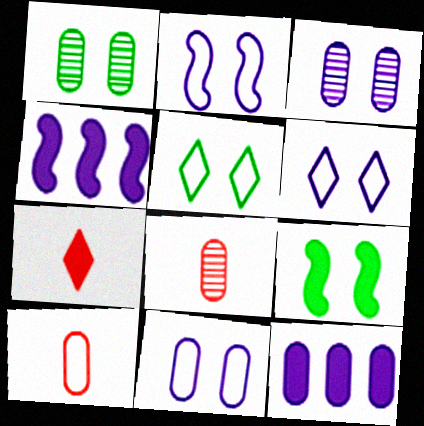[[1, 5, 9], 
[1, 10, 12], 
[2, 6, 11], 
[4, 5, 8], 
[7, 9, 12]]